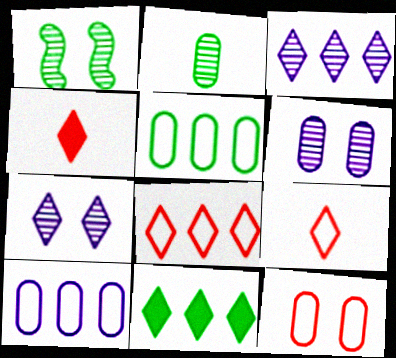[[1, 4, 10], 
[3, 8, 11], 
[7, 9, 11]]